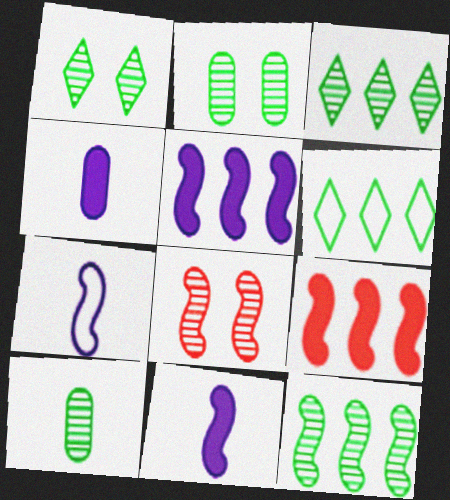[[1, 10, 12], 
[4, 6, 8]]